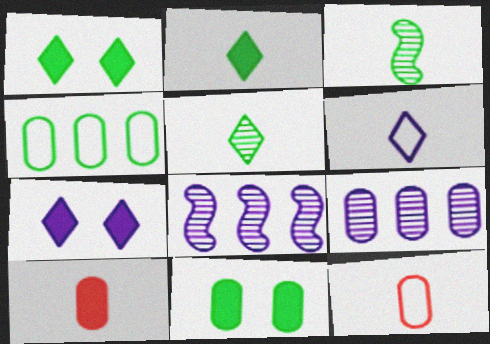[[1, 3, 4], 
[1, 8, 12], 
[3, 6, 10], 
[9, 11, 12]]